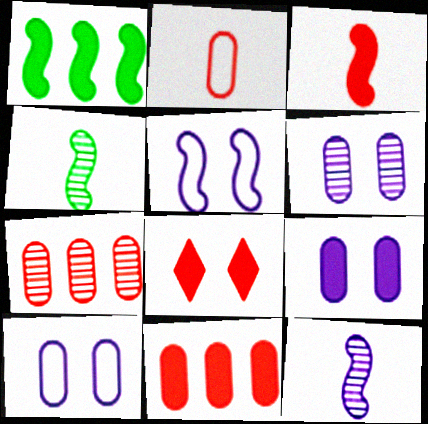[[3, 8, 11], 
[6, 9, 10]]